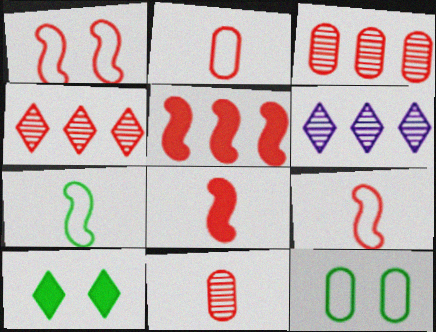[[6, 8, 12]]